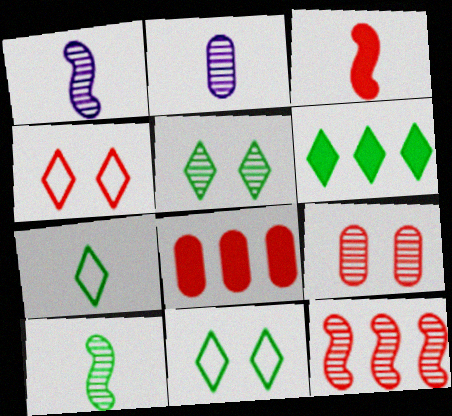[[1, 8, 11], 
[2, 3, 7], 
[2, 5, 12], 
[5, 6, 7]]